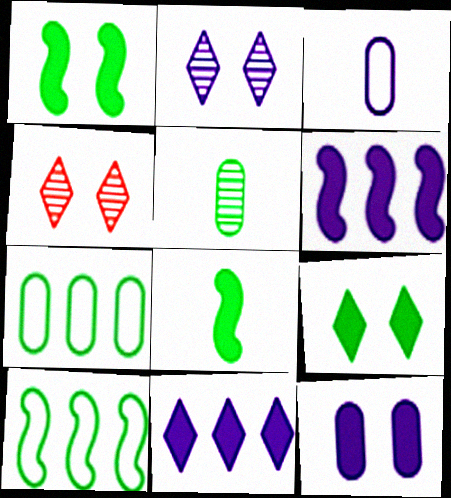[[2, 3, 6], 
[5, 9, 10]]